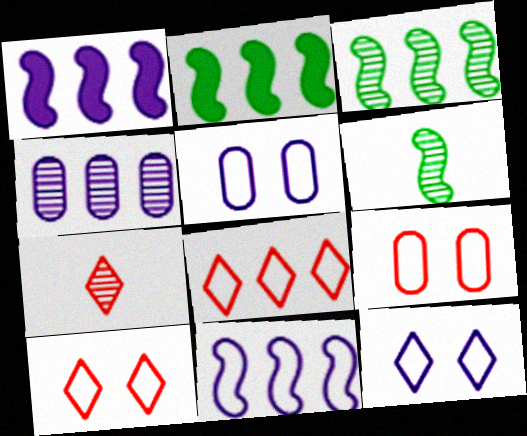[[2, 4, 8], 
[2, 5, 7]]